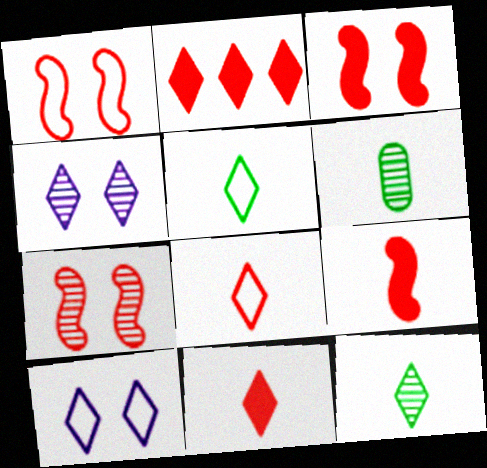[[1, 3, 7], 
[2, 4, 5], 
[2, 10, 12]]